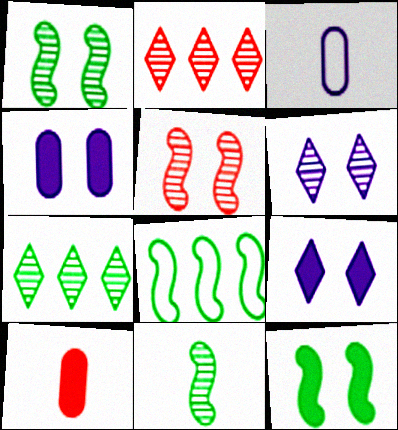[[2, 3, 12], 
[6, 8, 10], 
[8, 11, 12]]